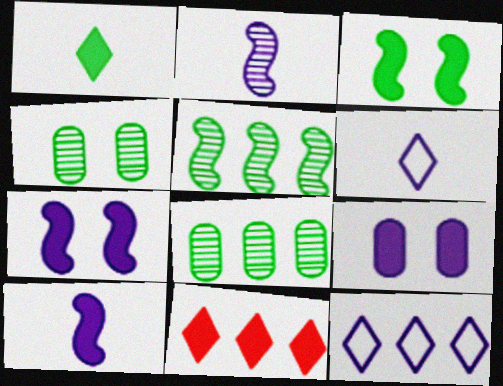[[2, 9, 12]]